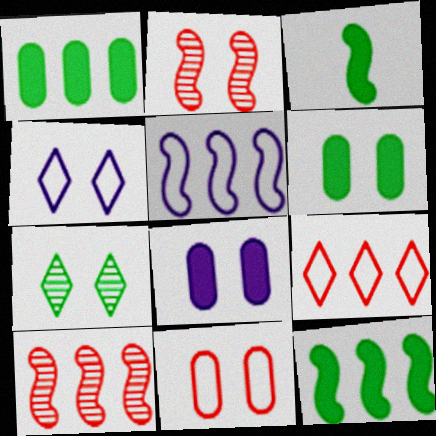[[2, 3, 5], 
[2, 4, 6], 
[5, 10, 12]]